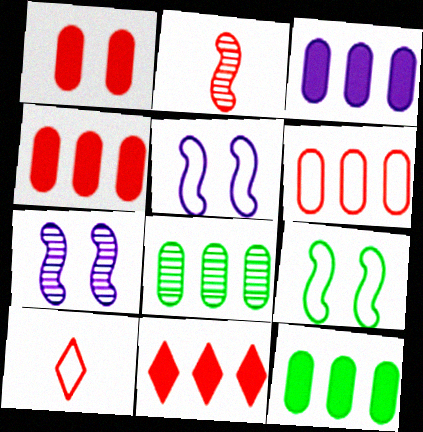[[3, 4, 12], 
[3, 6, 8], 
[7, 10, 12]]